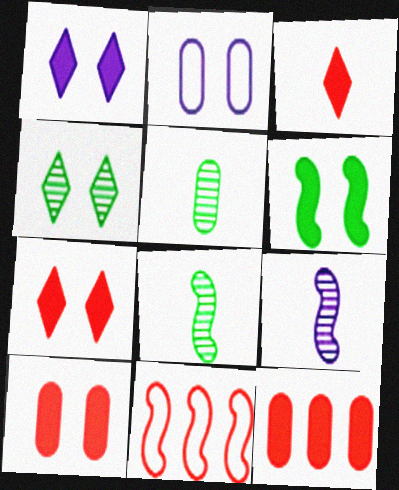[[1, 5, 11], 
[1, 6, 10], 
[2, 5, 12], 
[6, 9, 11]]